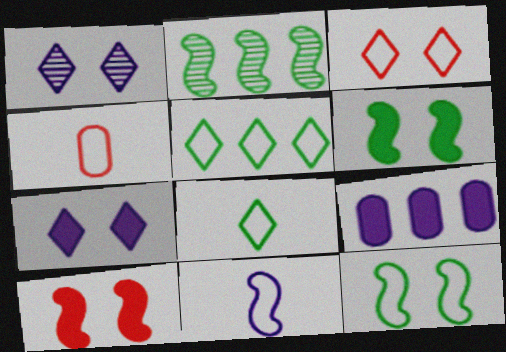[[1, 9, 11], 
[2, 4, 7], 
[2, 10, 11], 
[4, 8, 11]]